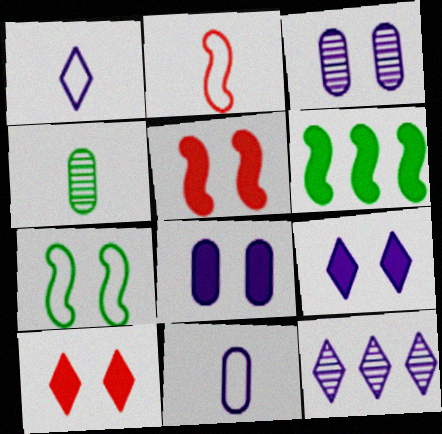[[1, 9, 12], 
[3, 7, 10]]